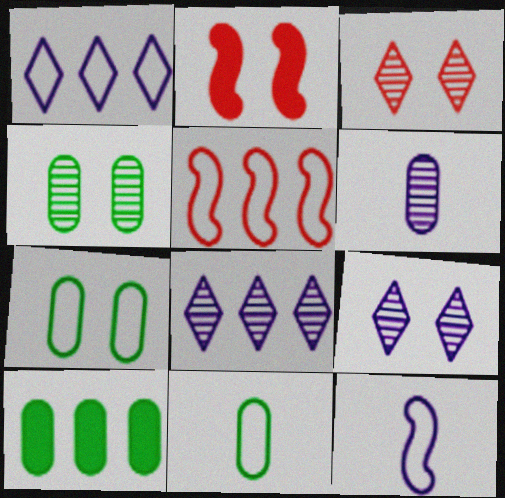[[2, 7, 9], 
[2, 8, 11], 
[3, 10, 12], 
[4, 10, 11], 
[5, 8, 10]]